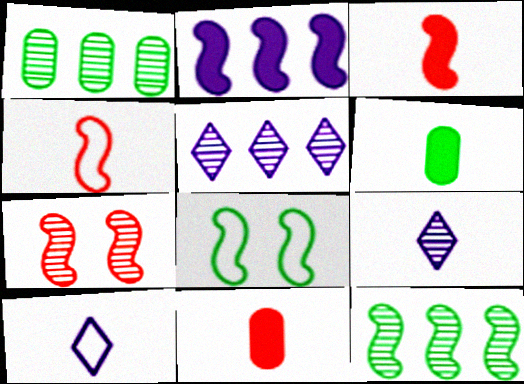[[1, 7, 9], 
[4, 6, 9], 
[5, 8, 11]]